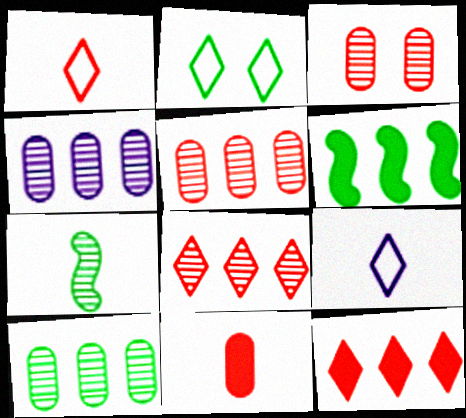[[3, 6, 9], 
[4, 5, 10], 
[7, 9, 11]]